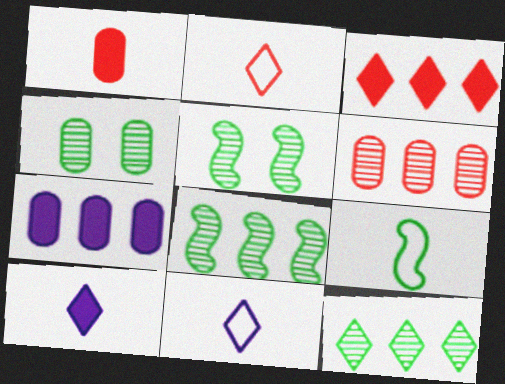[[2, 5, 7]]